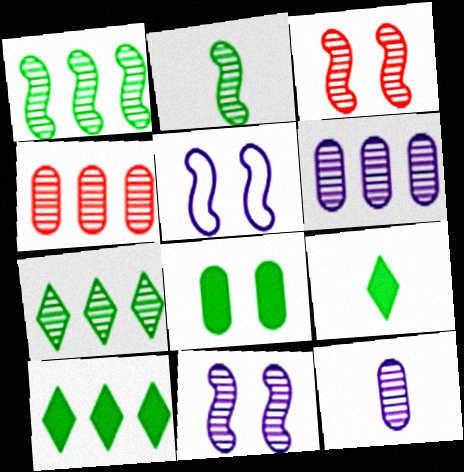[[3, 7, 12], 
[4, 5, 9]]